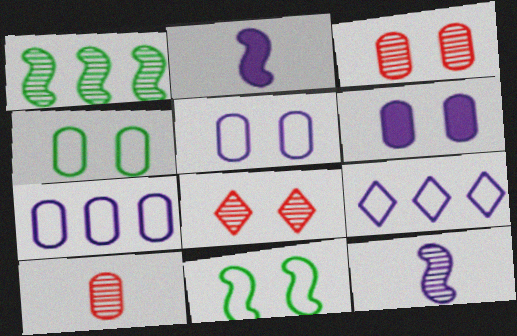[[3, 4, 6], 
[6, 8, 11], 
[6, 9, 12]]